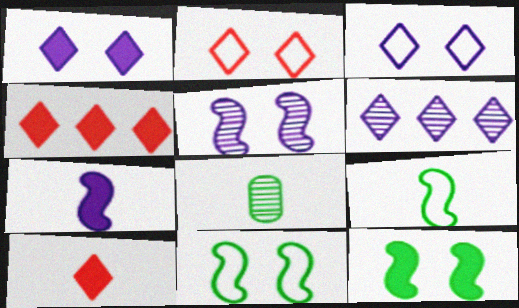[]